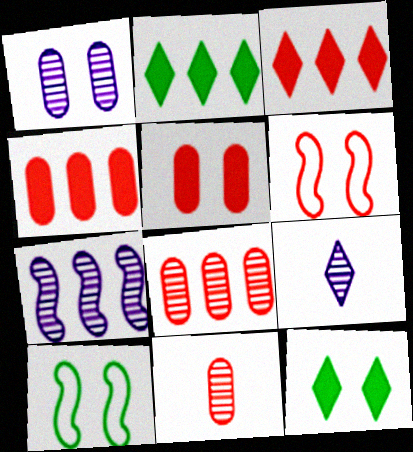[[1, 6, 12], 
[1, 7, 9], 
[3, 6, 11], 
[4, 9, 10]]